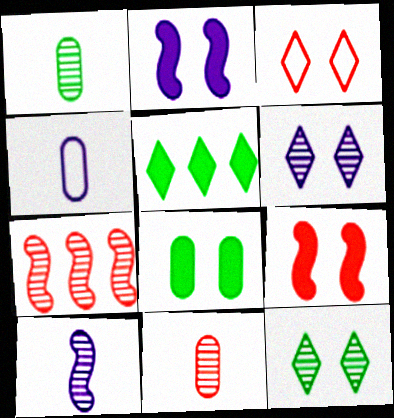[[1, 6, 7]]